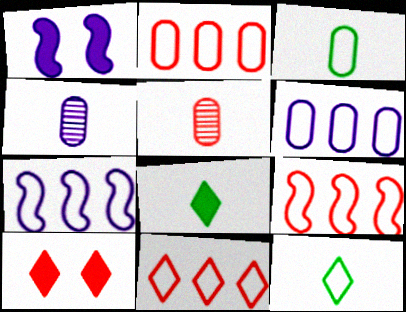[[2, 9, 11], 
[5, 9, 10]]